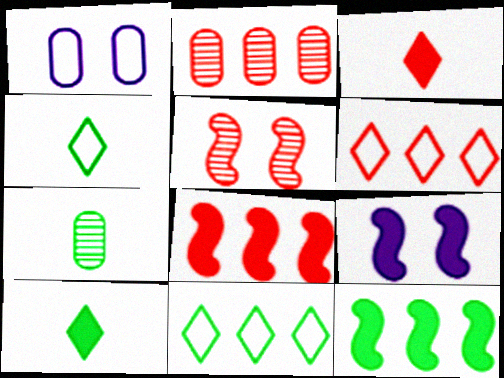[[2, 4, 9], 
[2, 6, 8], 
[6, 7, 9]]